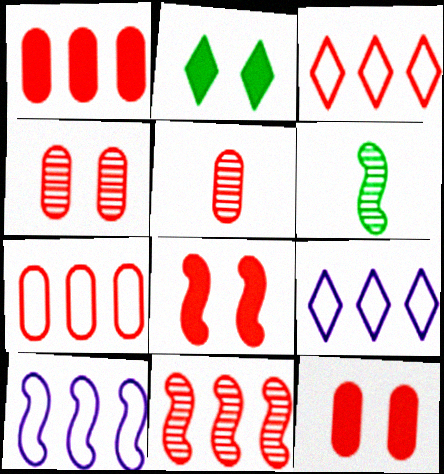[[1, 3, 11], 
[2, 5, 10], 
[3, 5, 8], 
[5, 7, 12], 
[6, 8, 10], 
[6, 9, 12]]